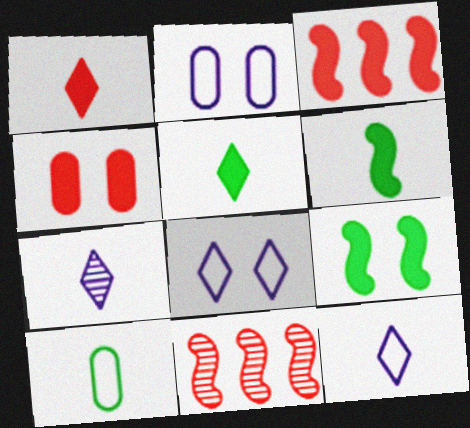[[1, 3, 4], 
[2, 5, 11]]